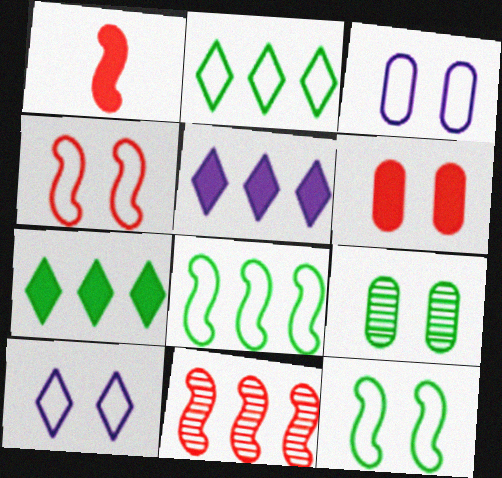[[1, 4, 11], 
[3, 6, 9]]